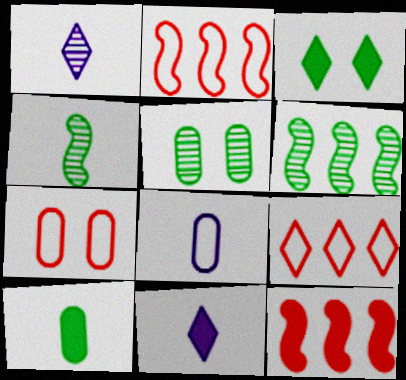[[1, 3, 9], 
[2, 5, 11], 
[6, 7, 11]]